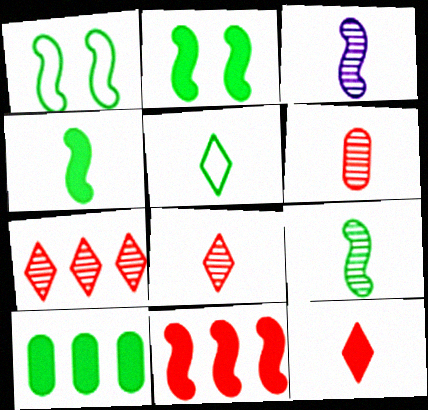[[1, 3, 11]]